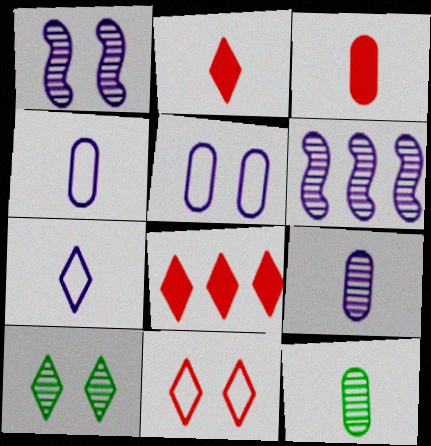[[3, 4, 12], 
[7, 8, 10]]